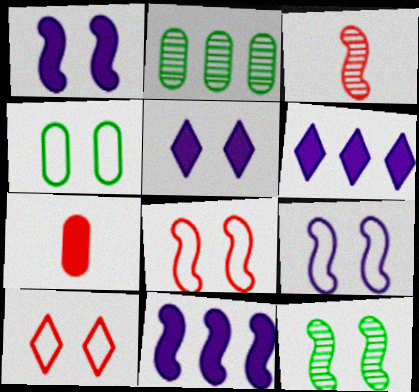[[1, 8, 12], 
[3, 4, 6], 
[4, 9, 10]]